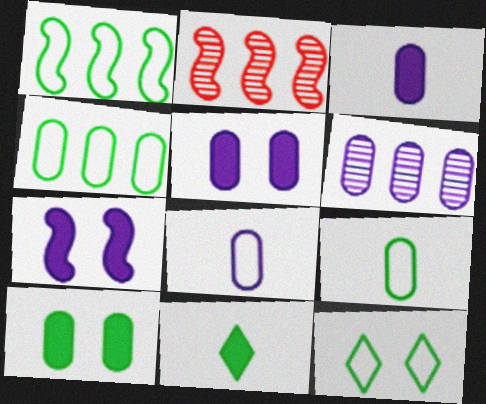[[1, 9, 12], 
[2, 3, 12], 
[5, 6, 8]]